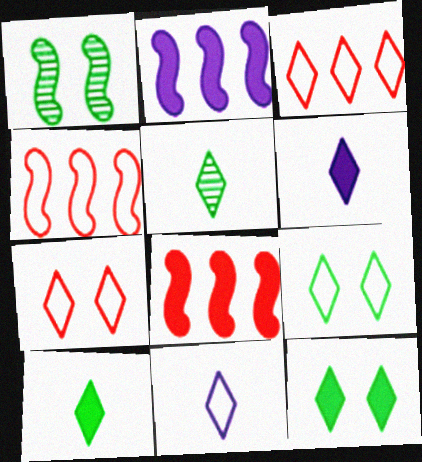[[3, 9, 11]]